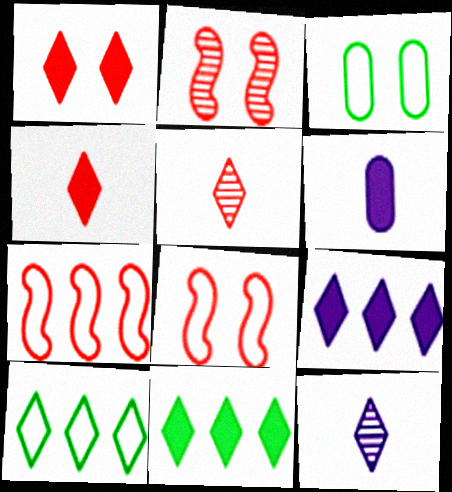[[1, 10, 12], 
[2, 6, 10]]